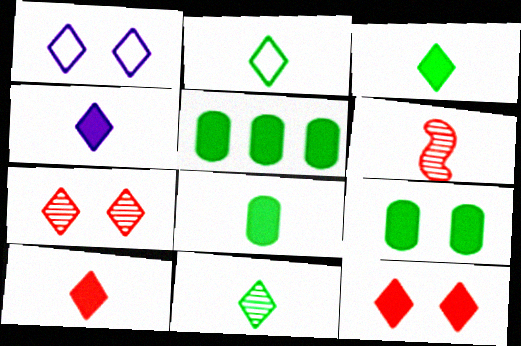[[1, 5, 6], 
[2, 3, 11], 
[3, 4, 10], 
[5, 8, 9]]